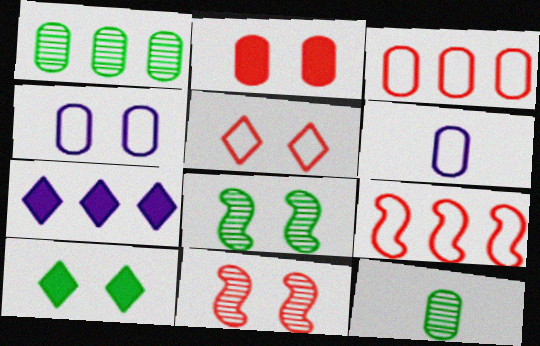[[1, 2, 6], 
[1, 7, 9], 
[2, 5, 11], 
[4, 10, 11]]